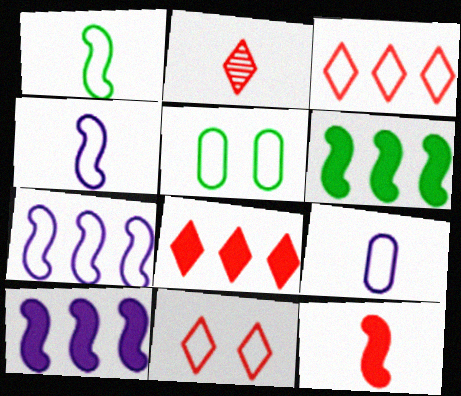[[2, 5, 10], 
[2, 8, 11], 
[3, 4, 5]]